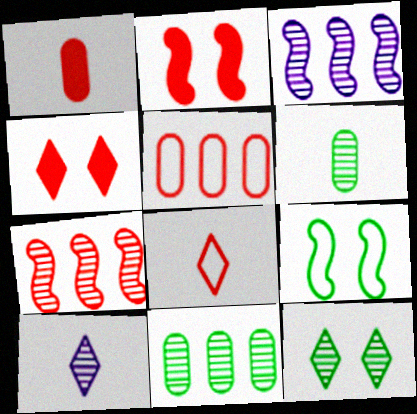[]